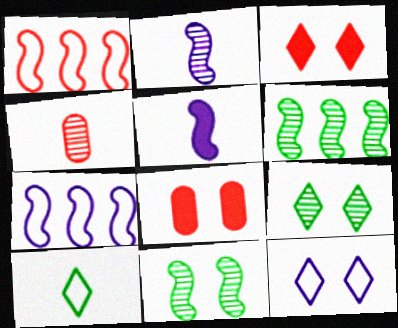[[1, 3, 4], 
[1, 5, 11], 
[3, 9, 12], 
[4, 5, 10], 
[8, 11, 12]]